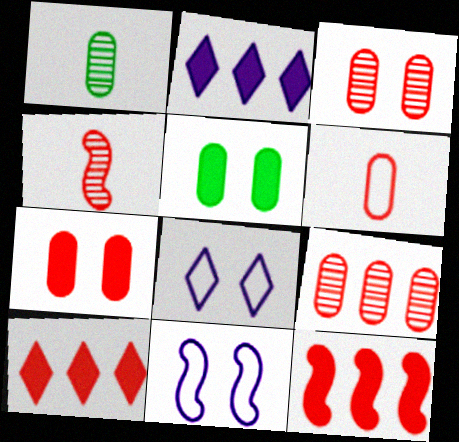[[1, 8, 12], 
[1, 10, 11], 
[6, 7, 9]]